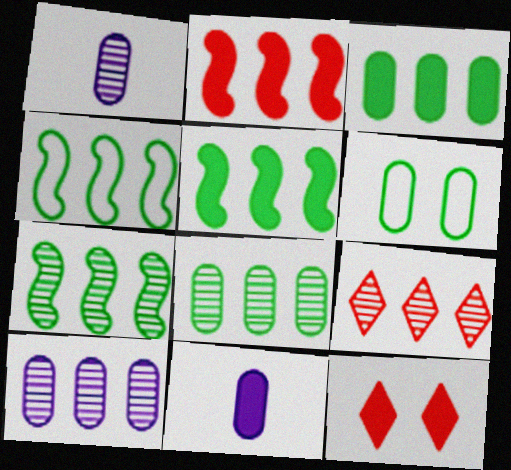[[1, 4, 12], 
[4, 5, 7], 
[5, 11, 12], 
[7, 9, 10]]